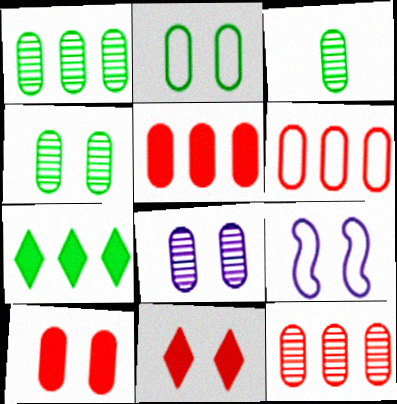[[1, 3, 4], 
[2, 8, 10], 
[3, 8, 12], 
[4, 9, 11], 
[5, 6, 12]]